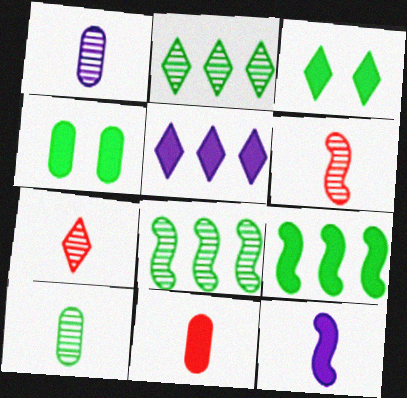[]